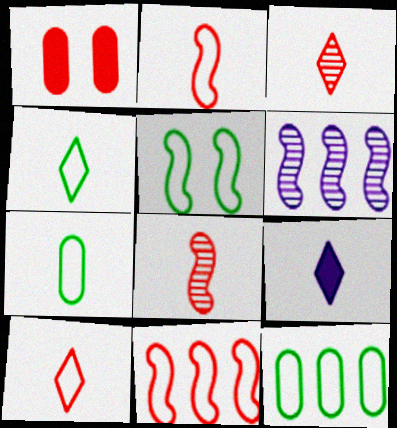[[1, 3, 11], 
[1, 4, 6], 
[3, 4, 9], 
[4, 5, 12], 
[7, 8, 9]]